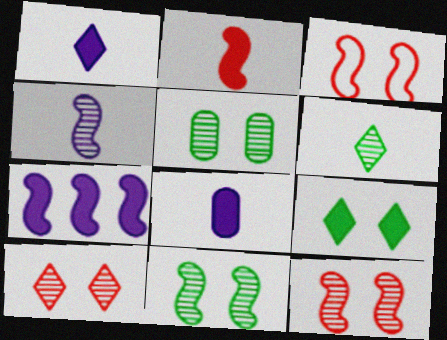[]